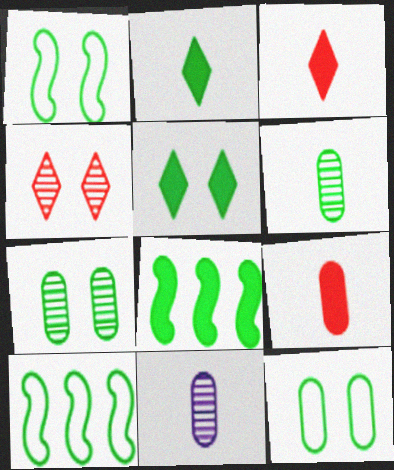[[1, 5, 7], 
[2, 7, 10], 
[5, 6, 10]]